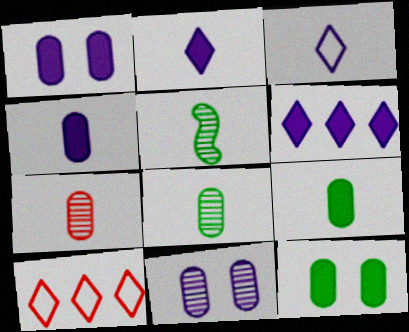[[1, 5, 10]]